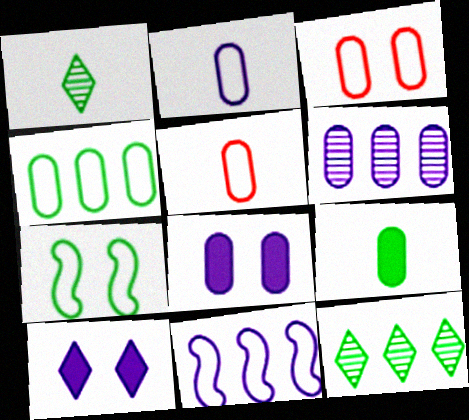[[2, 3, 4], 
[2, 6, 8], 
[3, 6, 9], 
[7, 9, 12]]